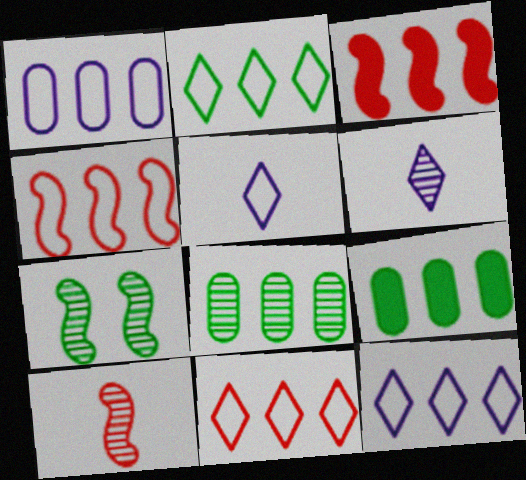[[1, 2, 4], 
[2, 11, 12], 
[3, 8, 12]]